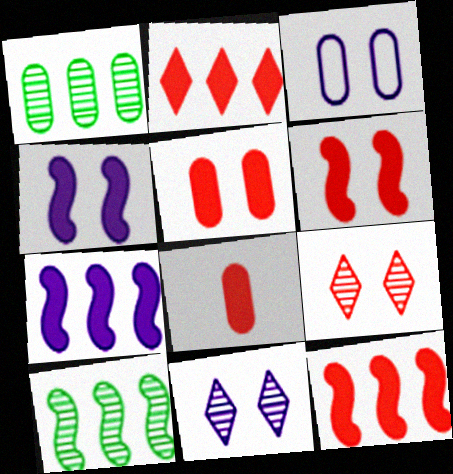[[1, 3, 8], 
[2, 6, 8], 
[3, 4, 11]]